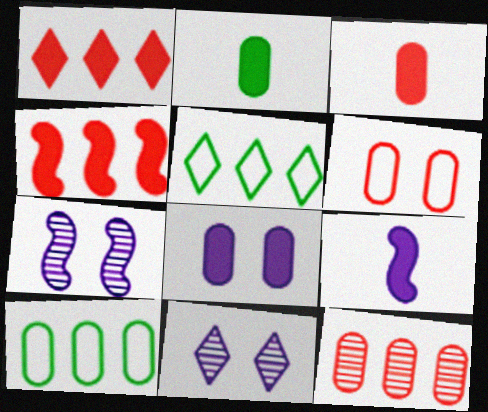[[3, 5, 7], 
[3, 6, 12]]